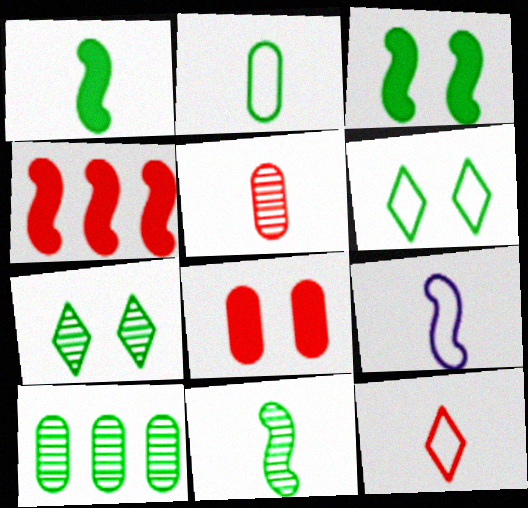[[1, 6, 10], 
[2, 9, 12], 
[7, 10, 11]]